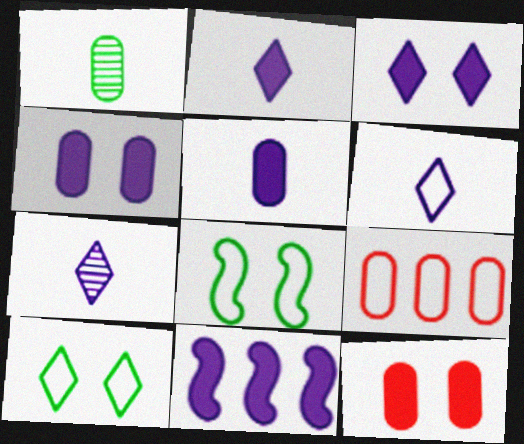[[1, 4, 9], 
[2, 4, 11], 
[2, 6, 7], 
[3, 5, 11], 
[6, 8, 9]]